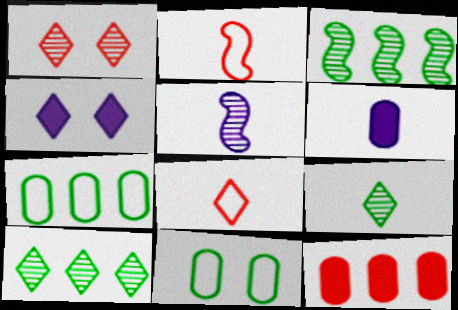[[1, 2, 12], 
[2, 6, 9], 
[4, 8, 10]]